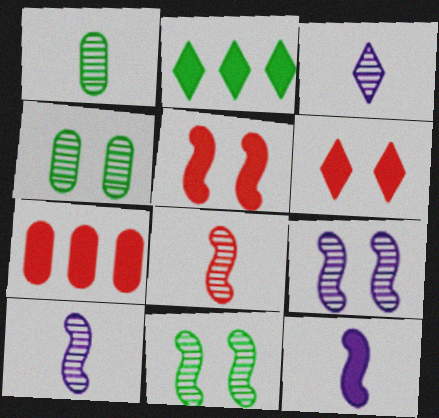[[1, 3, 8]]